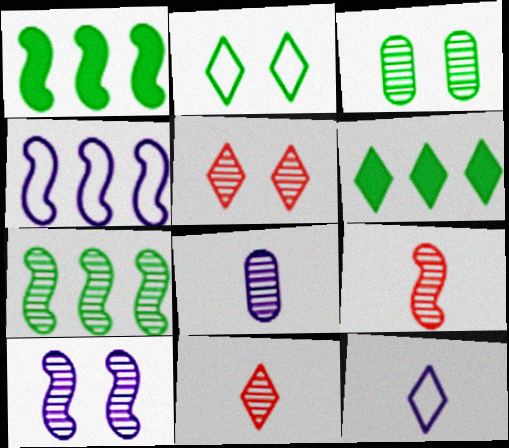[[3, 5, 10], 
[5, 6, 12], 
[5, 7, 8], 
[7, 9, 10]]